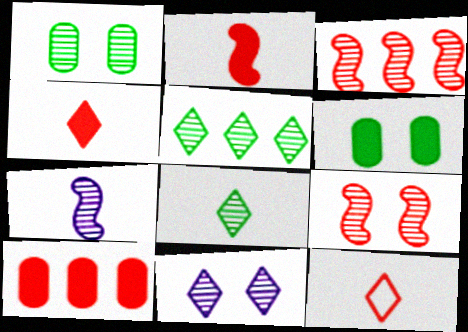[[1, 9, 11], 
[9, 10, 12]]